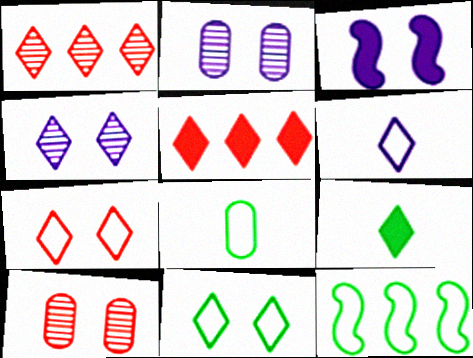[[1, 3, 8], 
[3, 10, 11], 
[8, 11, 12]]